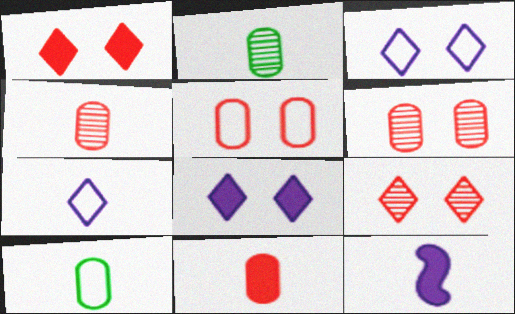[]